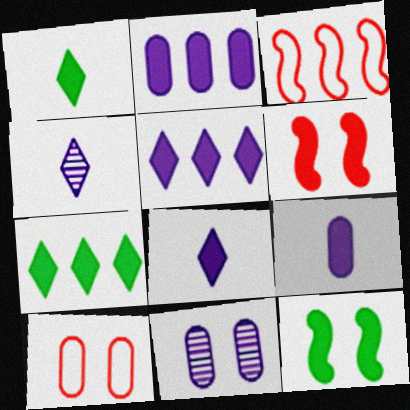[[1, 2, 6], 
[1, 3, 11], 
[6, 7, 9]]